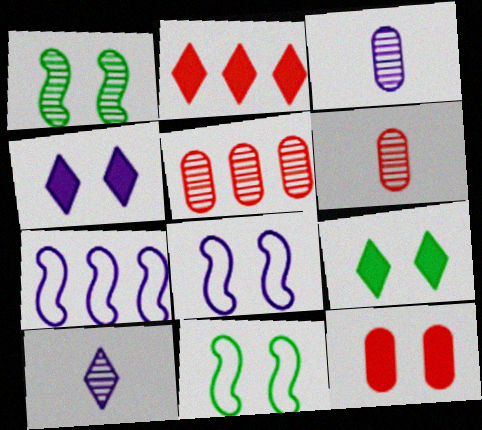[[1, 5, 10], 
[2, 3, 11], 
[3, 4, 7], 
[6, 7, 9]]